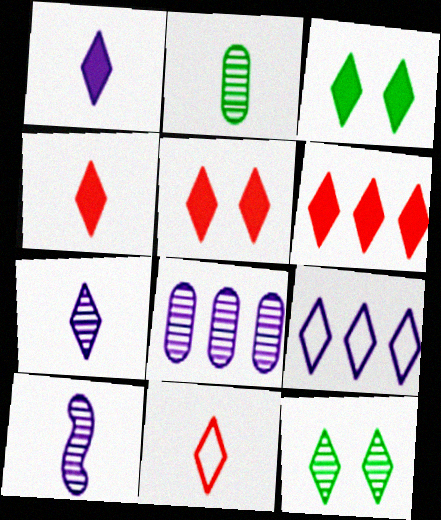[[1, 3, 6], 
[4, 5, 6], 
[4, 9, 12]]